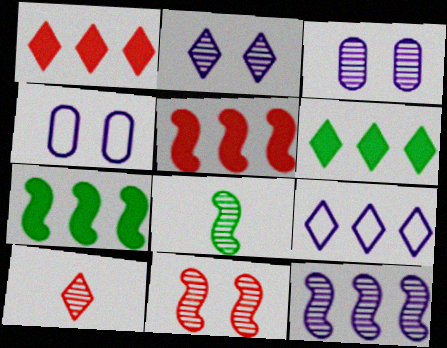[[1, 4, 8], 
[4, 7, 10], 
[8, 11, 12]]